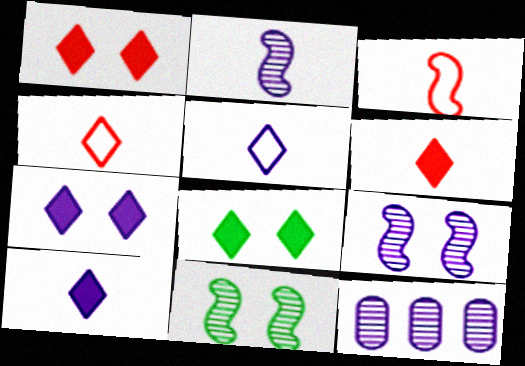[[1, 7, 8], 
[3, 8, 12]]